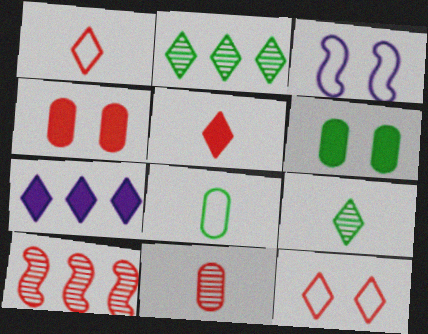[[1, 4, 10], 
[7, 9, 12]]